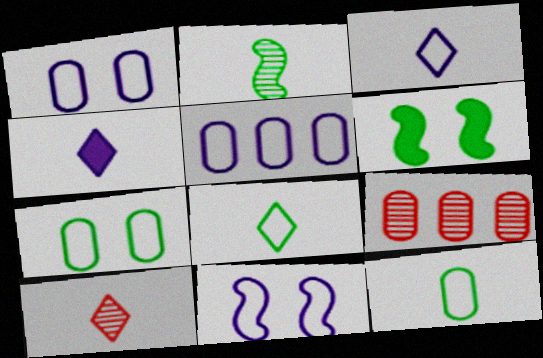[[3, 5, 11], 
[3, 6, 9], 
[4, 8, 10], 
[5, 6, 10]]